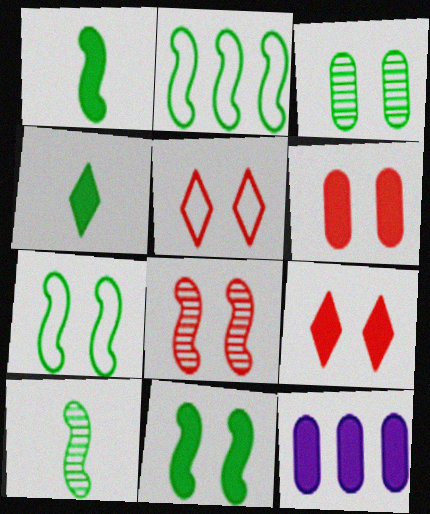[[1, 9, 12], 
[2, 3, 4], 
[2, 10, 11], 
[5, 6, 8], 
[5, 10, 12]]